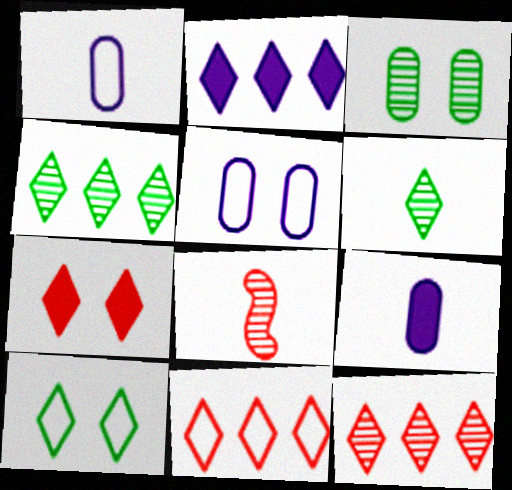[[2, 4, 11]]